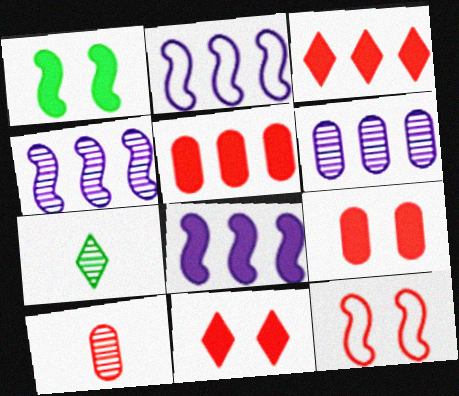[[2, 4, 8], 
[2, 7, 9], 
[3, 10, 12]]